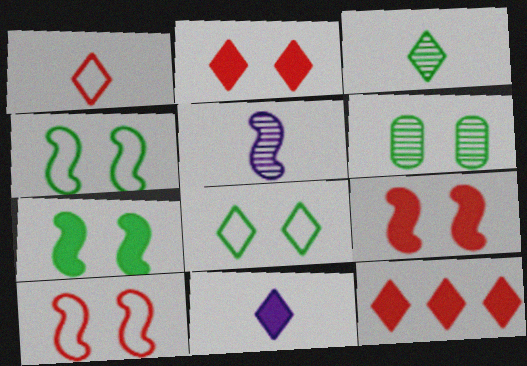[[1, 3, 11], 
[6, 7, 8]]